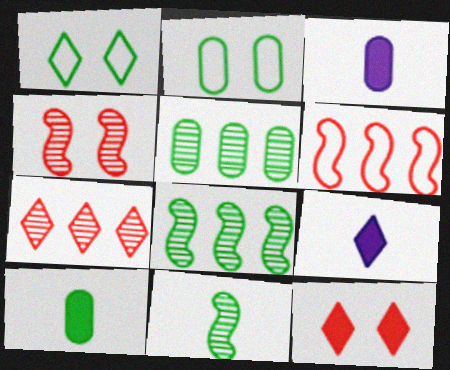[[1, 7, 9], 
[1, 8, 10], 
[2, 5, 10]]